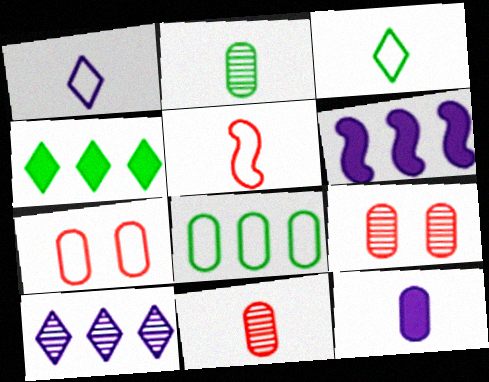[[3, 6, 9], 
[8, 9, 12]]